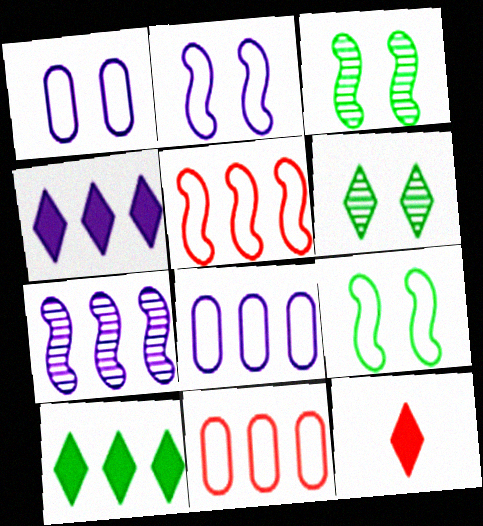[[3, 8, 12], 
[4, 7, 8], 
[7, 10, 11]]